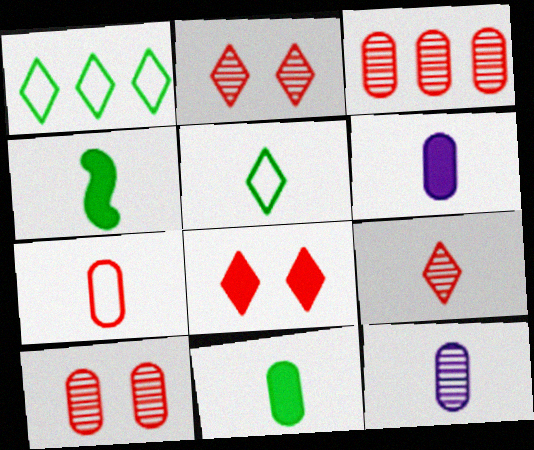[[7, 11, 12]]